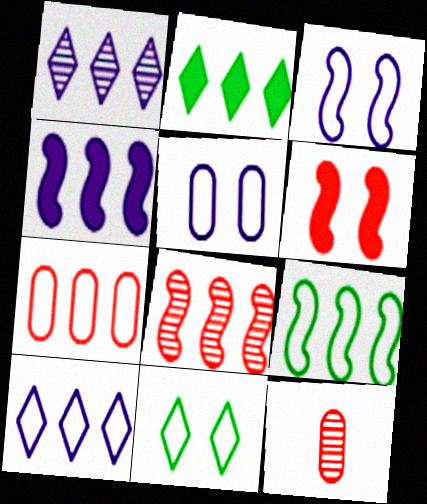[[2, 3, 12], 
[4, 8, 9], 
[4, 11, 12], 
[7, 9, 10]]